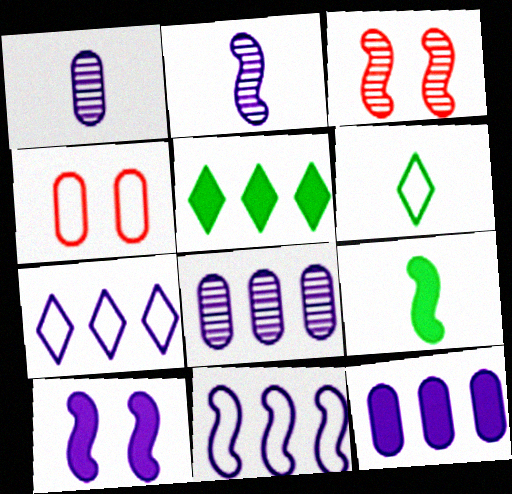[[1, 7, 10], 
[2, 4, 5], 
[2, 10, 11], 
[3, 6, 12], 
[3, 9, 11], 
[4, 6, 11]]